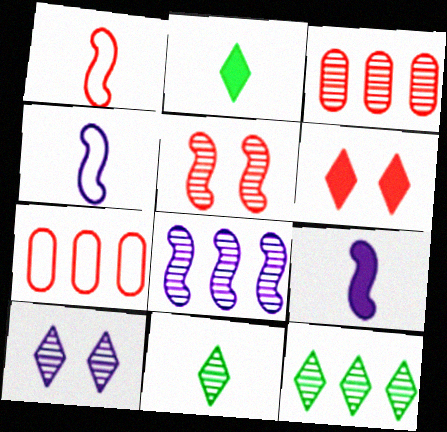[[1, 3, 6], 
[3, 8, 12]]